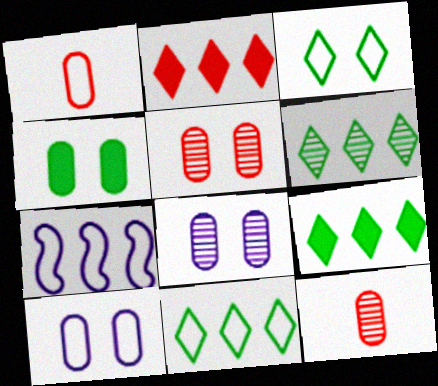[[1, 3, 7], 
[4, 5, 10], 
[6, 9, 11]]